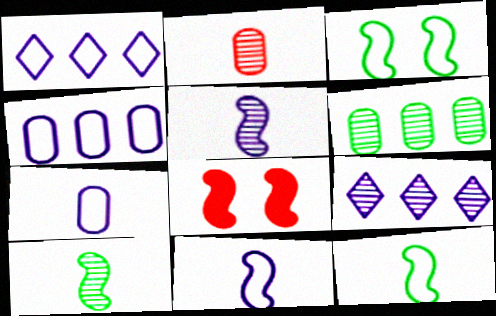[]